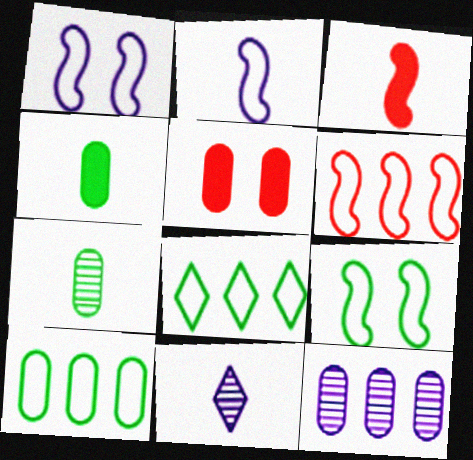[[2, 6, 9]]